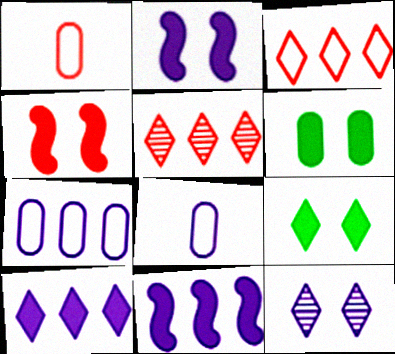[[1, 4, 5], 
[8, 11, 12]]